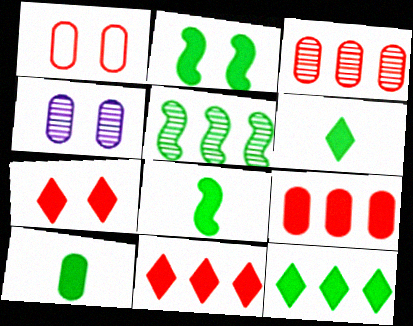[[2, 10, 12], 
[6, 8, 10]]